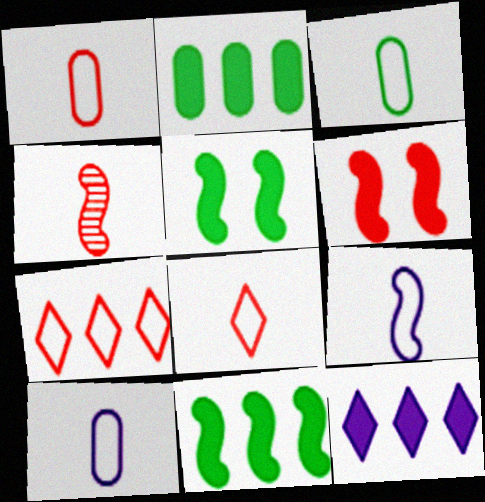[[1, 3, 10], 
[3, 8, 9]]